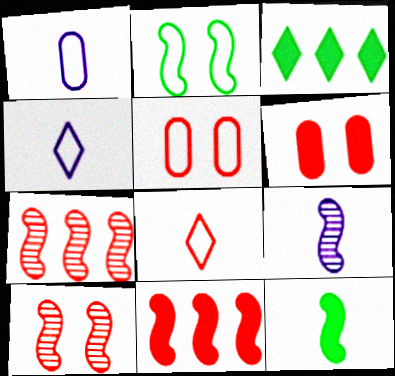[[1, 3, 10], 
[2, 9, 11], 
[3, 5, 9], 
[6, 7, 8]]